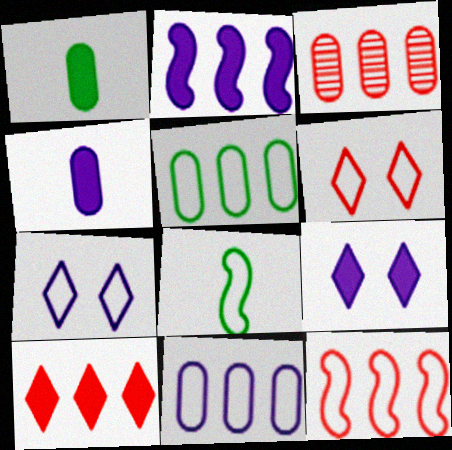[[2, 4, 9], 
[3, 8, 9], 
[3, 10, 12], 
[6, 8, 11]]